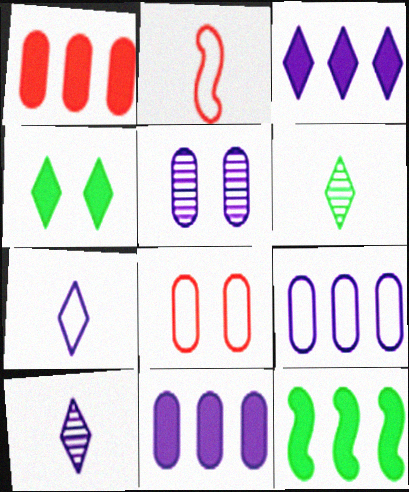[[1, 3, 12], 
[8, 10, 12]]